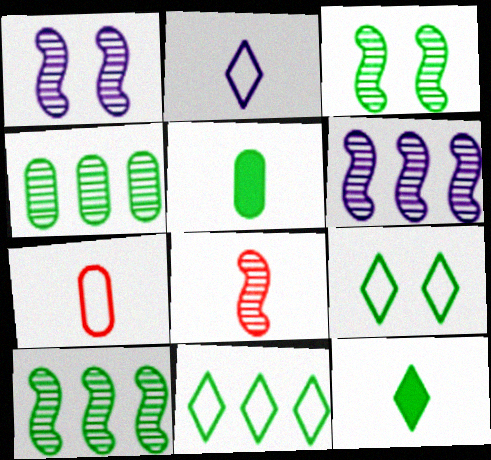[[1, 8, 10], 
[2, 5, 8], 
[3, 5, 11], 
[3, 6, 8], 
[5, 9, 10]]